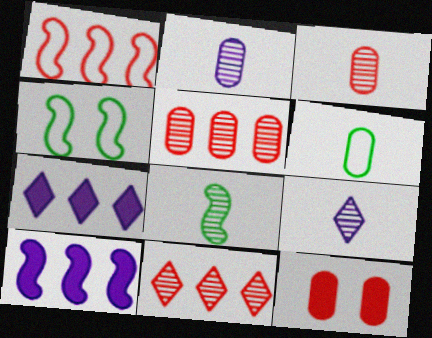[[3, 4, 7], 
[3, 8, 9]]